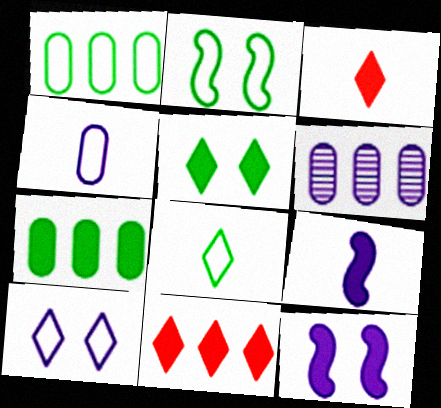[[1, 2, 8], 
[2, 3, 6], 
[3, 7, 12], 
[6, 9, 10]]